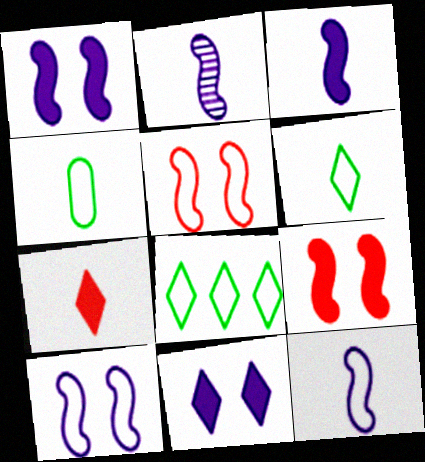[[2, 3, 12], 
[2, 4, 7]]